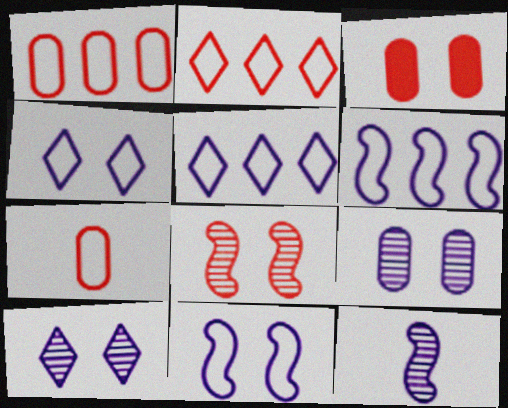[]